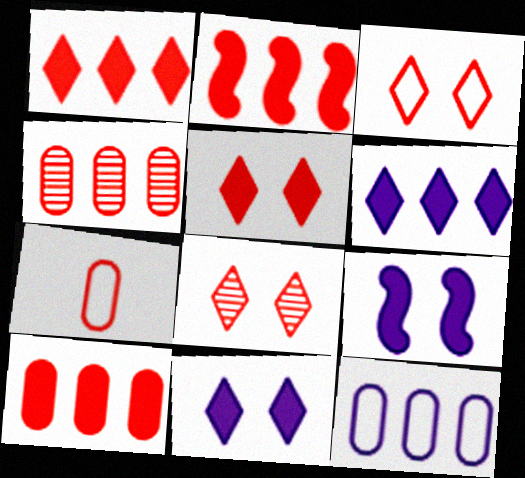[[1, 2, 10], 
[2, 7, 8], 
[3, 5, 8]]